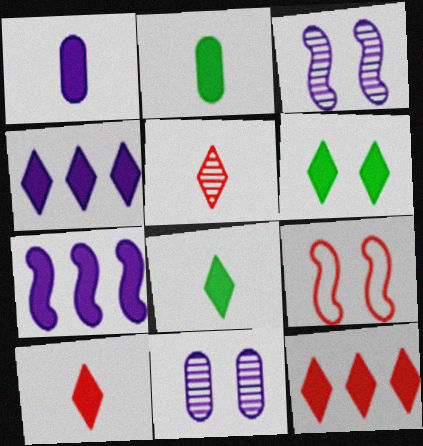[[4, 6, 10], 
[6, 9, 11]]